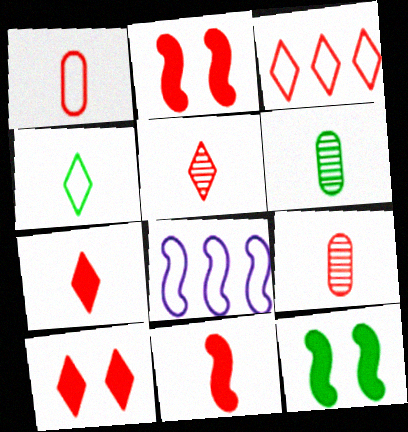[[1, 5, 11], 
[2, 3, 9], 
[3, 5, 10], 
[6, 8, 10]]